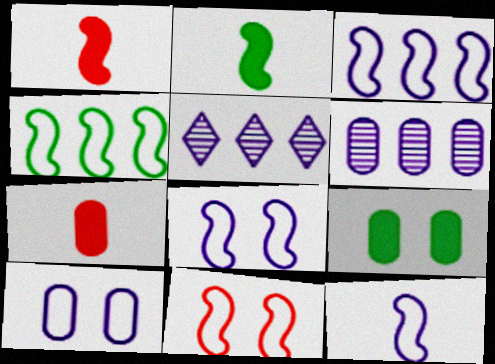[[3, 8, 12], 
[4, 11, 12]]